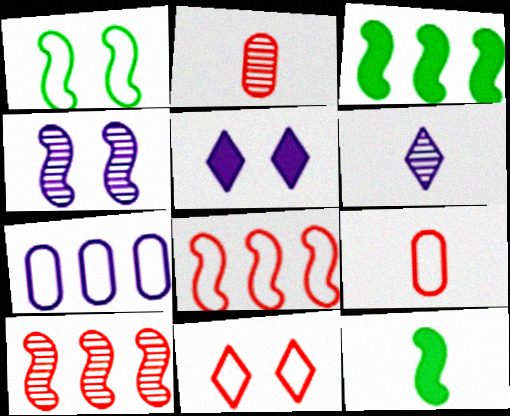[[4, 8, 12], 
[6, 9, 12], 
[8, 9, 11]]